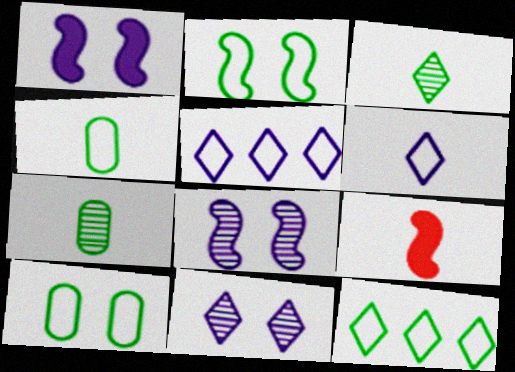[[2, 4, 12], 
[6, 7, 9]]